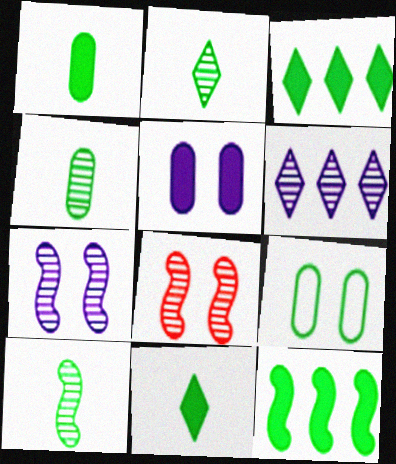[[2, 4, 10], 
[2, 9, 12], 
[3, 9, 10], 
[4, 6, 8]]